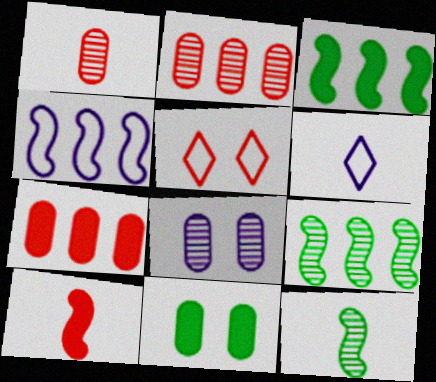[[2, 5, 10]]